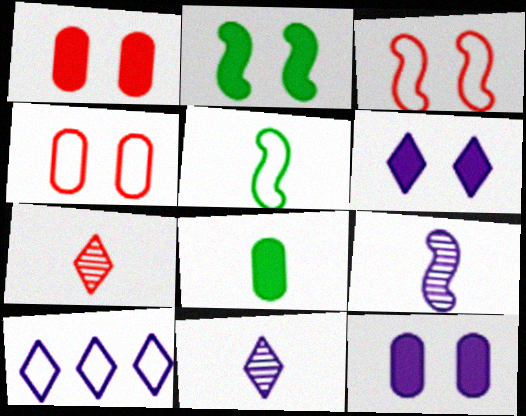[[1, 2, 6], 
[4, 5, 10], 
[6, 10, 11], 
[9, 10, 12]]